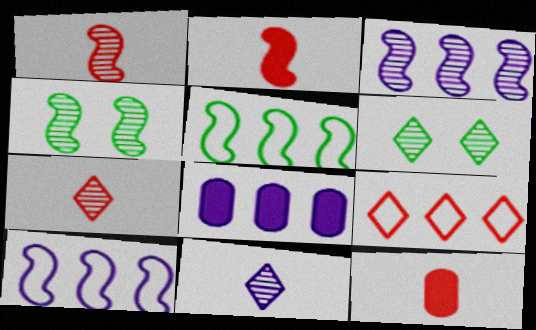[[1, 3, 4], 
[2, 4, 10], 
[6, 10, 12]]